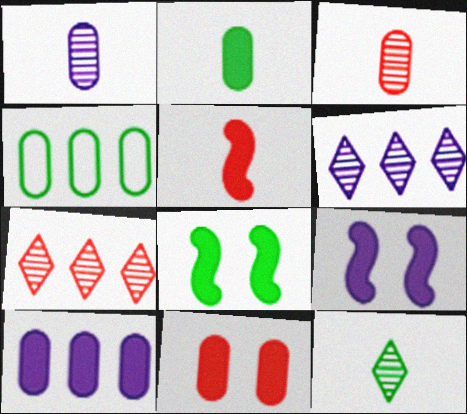[[1, 4, 11], 
[2, 10, 11], 
[4, 8, 12]]